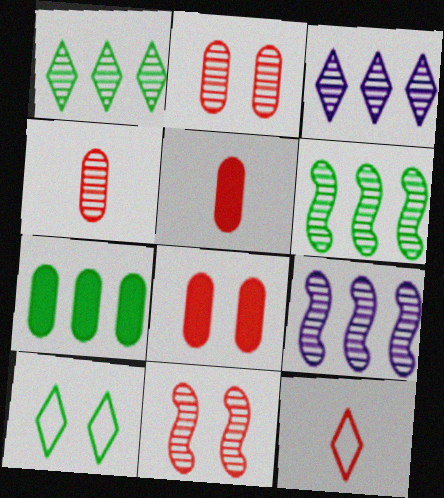[[5, 9, 10]]